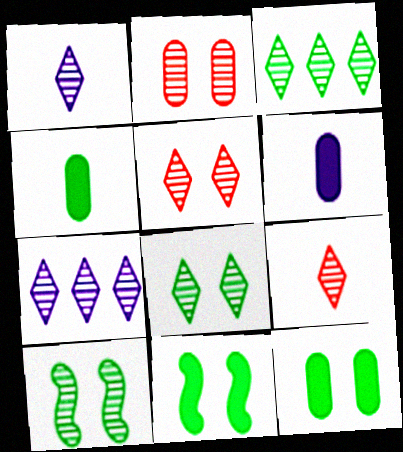[[1, 3, 5], 
[7, 8, 9]]